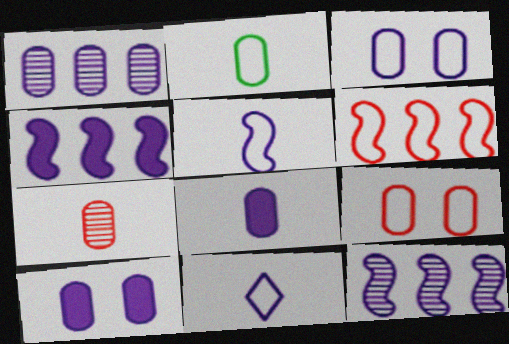[[1, 3, 8], 
[2, 7, 8], 
[10, 11, 12]]